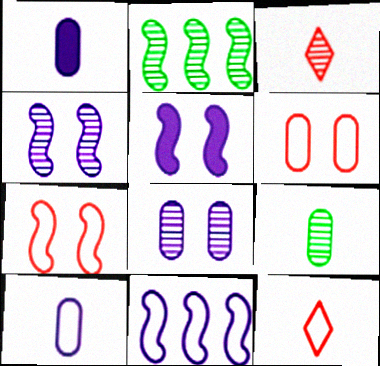[[2, 3, 8]]